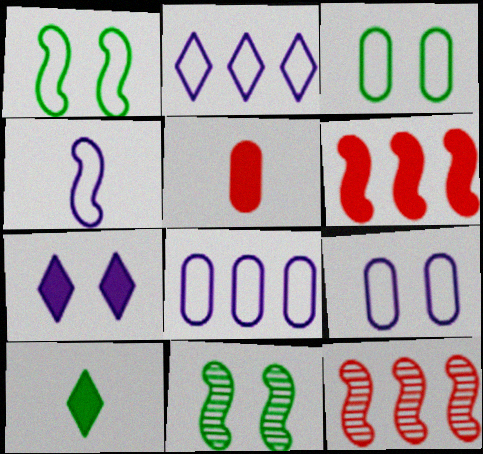[[2, 4, 9], 
[2, 5, 11], 
[4, 6, 11], 
[9, 10, 12]]